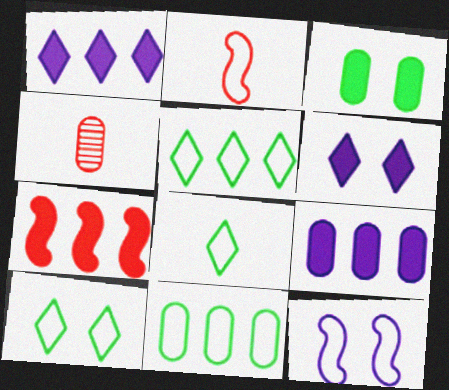[[5, 8, 10]]